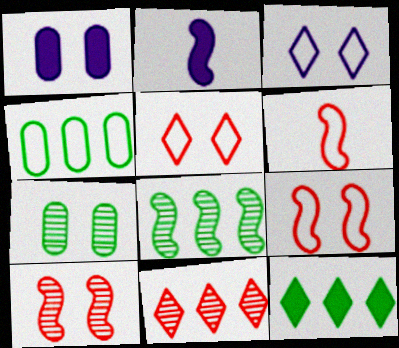[[2, 8, 9], 
[3, 4, 6], 
[4, 8, 12]]